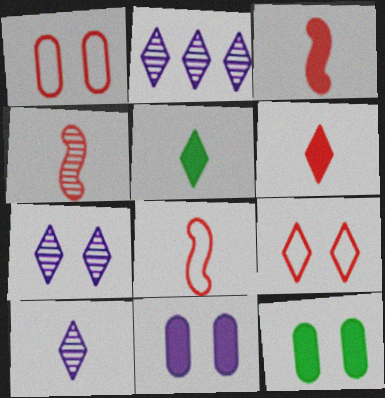[[2, 5, 9], 
[2, 7, 10], 
[2, 8, 12], 
[3, 4, 8]]